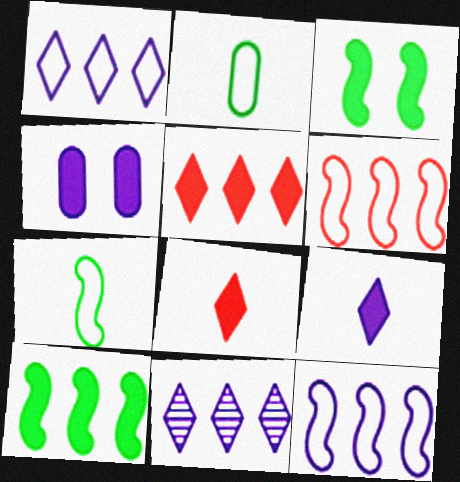[[4, 8, 10]]